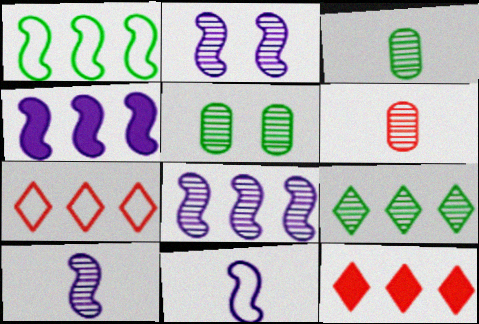[[2, 4, 11], 
[2, 6, 9], 
[2, 8, 10], 
[5, 11, 12]]